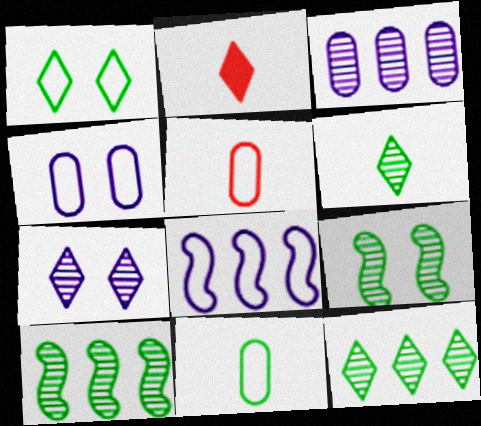[[1, 5, 8], 
[2, 4, 10]]